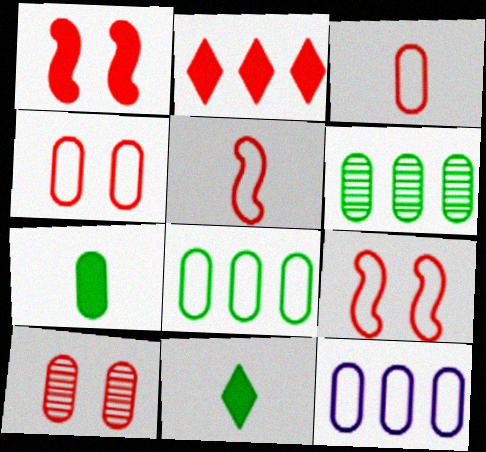[[2, 5, 10], 
[7, 10, 12]]